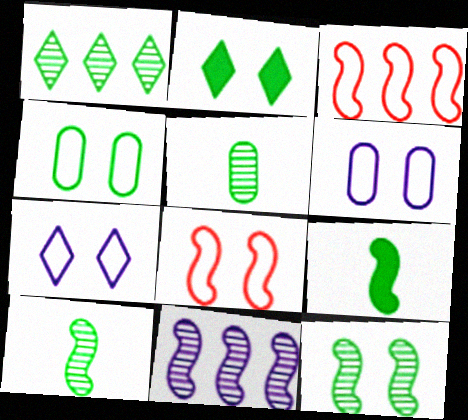[[1, 4, 9], 
[1, 5, 12], 
[2, 4, 12], 
[4, 7, 8], 
[8, 9, 11]]